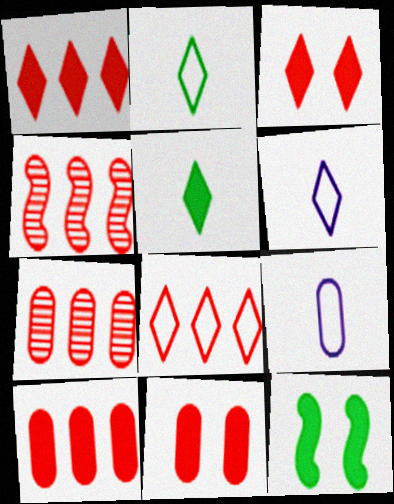[[4, 8, 10], 
[6, 7, 12]]